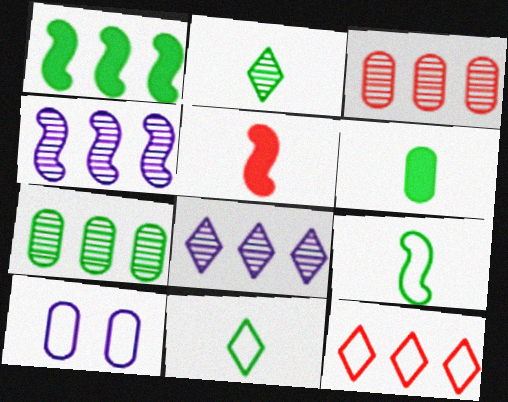[[2, 6, 9], 
[3, 6, 10], 
[9, 10, 12]]